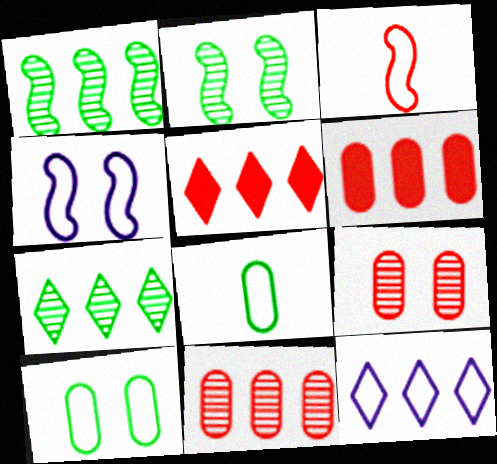[[1, 6, 12], 
[3, 5, 9], 
[3, 10, 12], 
[5, 7, 12]]